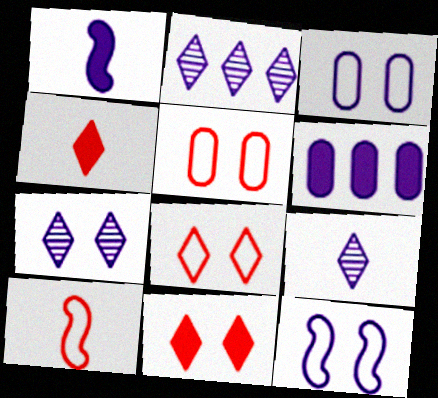[[1, 2, 3], 
[2, 7, 9], 
[6, 9, 12]]